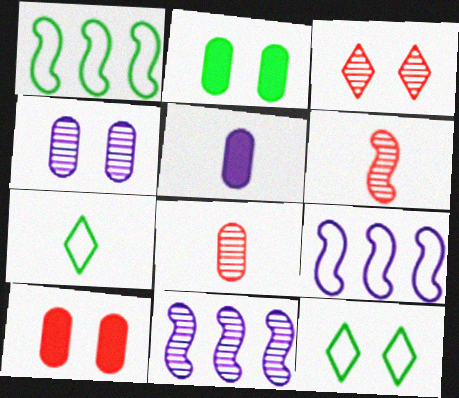[[1, 3, 5], 
[5, 6, 7], 
[7, 10, 11]]